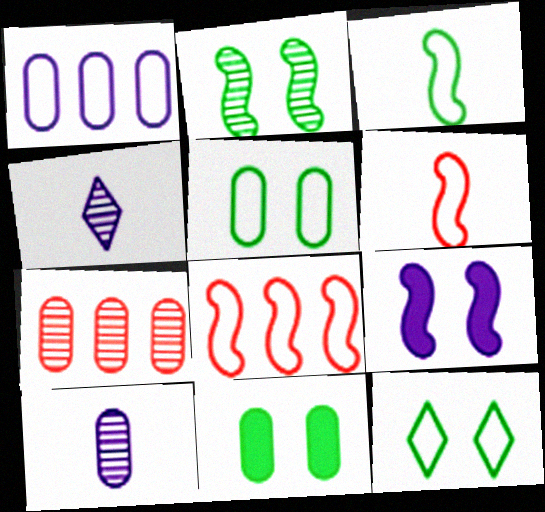[[1, 4, 9], 
[1, 6, 12], 
[2, 4, 7], 
[2, 11, 12], 
[4, 8, 11]]